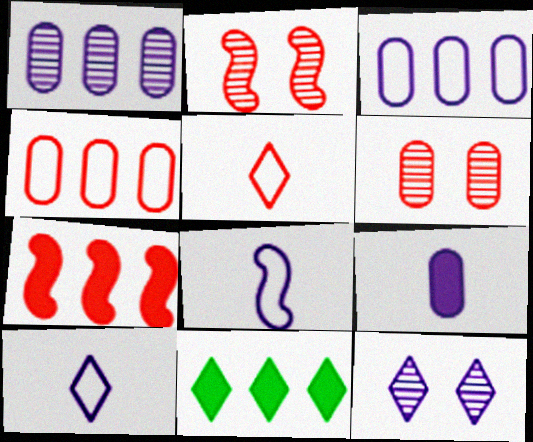[[5, 6, 7], 
[5, 11, 12], 
[6, 8, 11]]